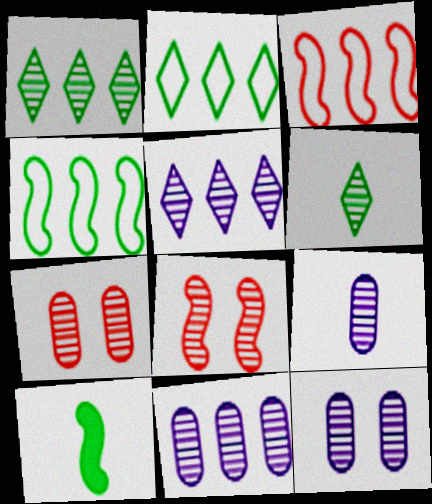[[1, 8, 9], 
[6, 8, 11], 
[9, 11, 12]]